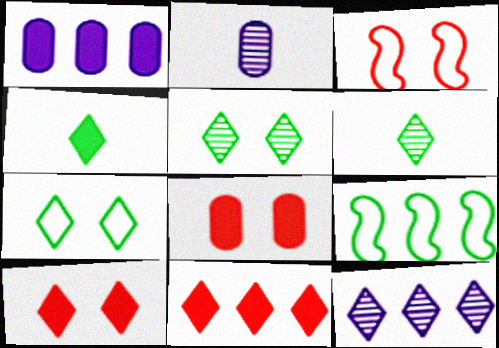[[1, 3, 6], 
[2, 9, 10]]